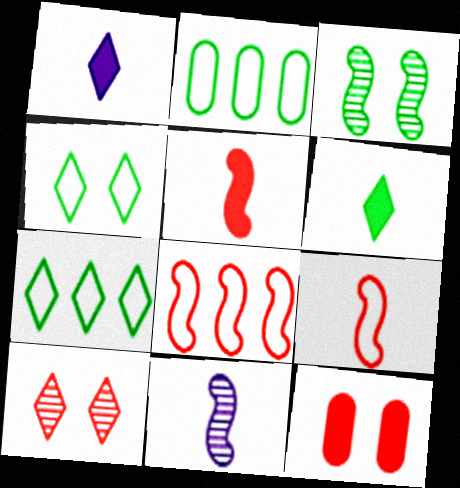[[1, 7, 10], 
[2, 3, 6], 
[7, 11, 12]]